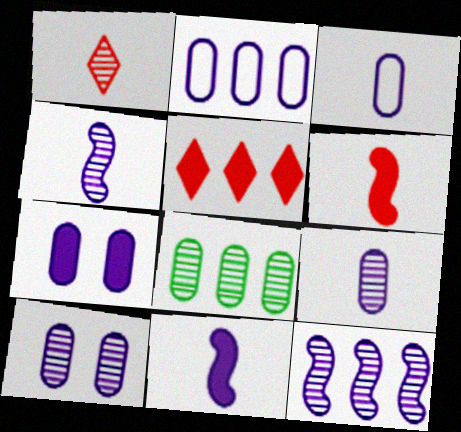[[2, 7, 9]]